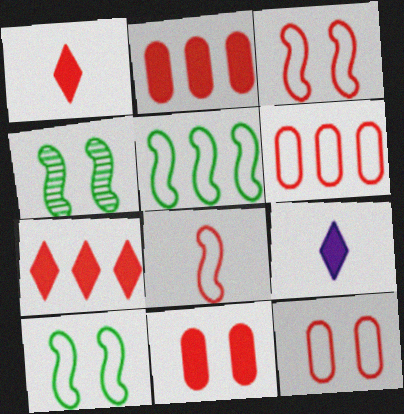[[4, 6, 9]]